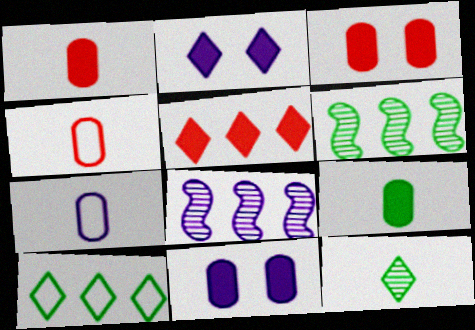[[2, 4, 6], 
[2, 7, 8]]